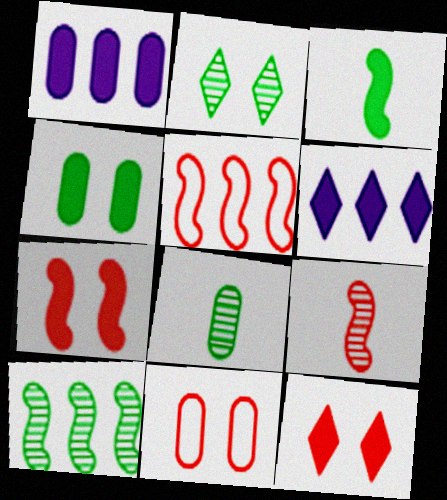[[1, 3, 12], 
[1, 8, 11], 
[2, 8, 10], 
[5, 7, 9]]